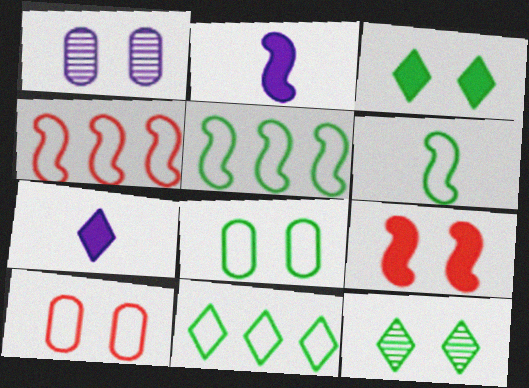[[6, 8, 11]]